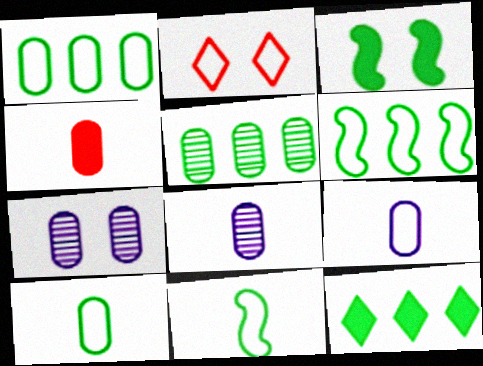[[1, 4, 7], 
[2, 3, 7], 
[2, 6, 9], 
[4, 8, 10], 
[5, 6, 12]]